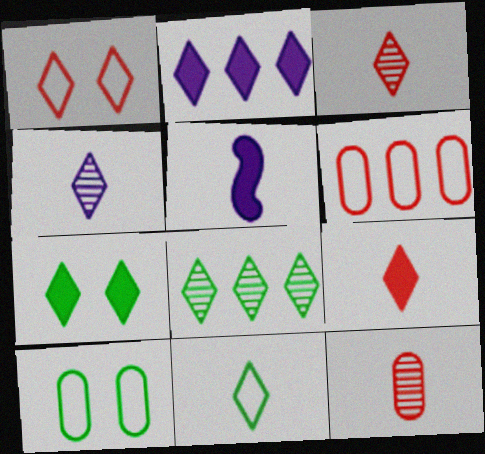[[2, 7, 9], 
[4, 9, 11], 
[5, 11, 12], 
[7, 8, 11]]